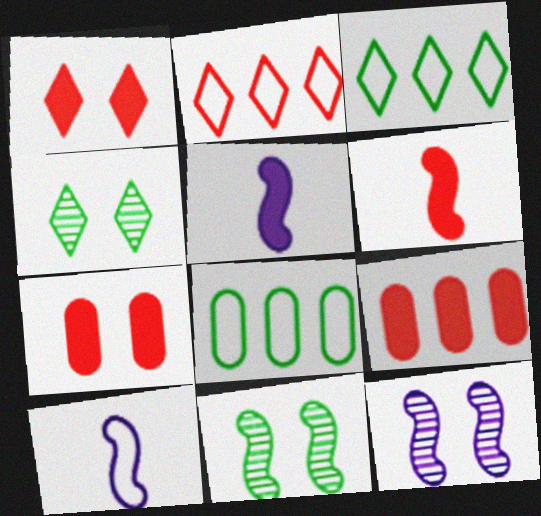[[1, 6, 9], 
[4, 9, 10]]